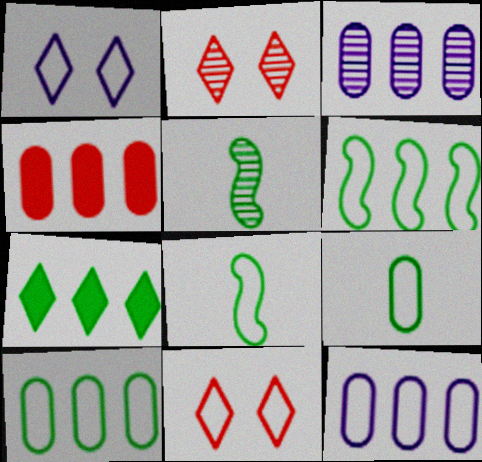[[1, 4, 5], 
[2, 3, 5], 
[3, 4, 10], 
[8, 11, 12]]